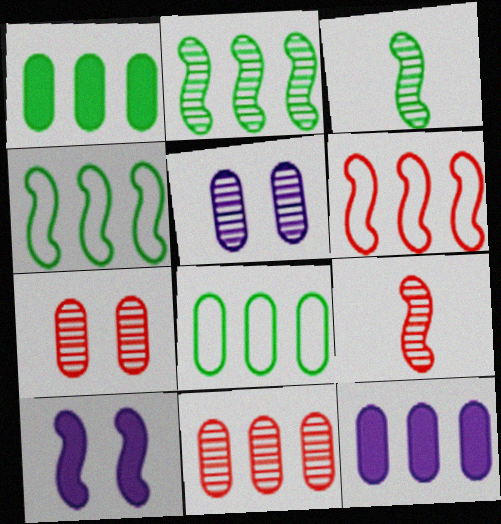[[3, 6, 10], 
[4, 9, 10], 
[8, 11, 12]]